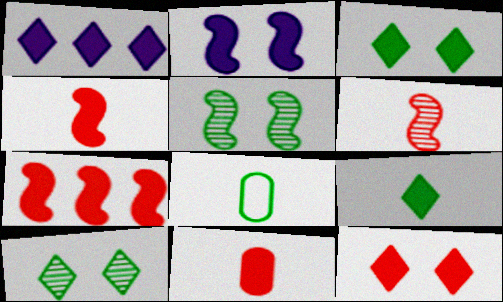[[1, 9, 12], 
[7, 11, 12]]